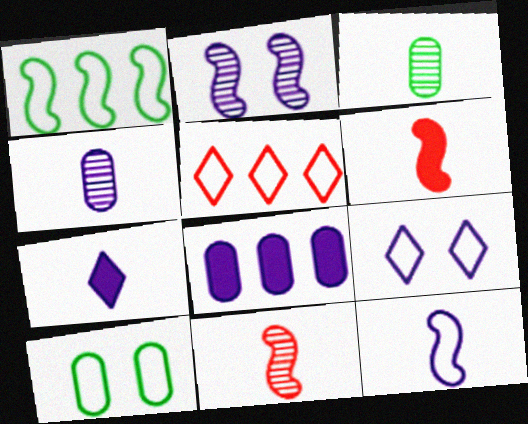[[1, 2, 6], 
[4, 7, 12], 
[5, 10, 12]]